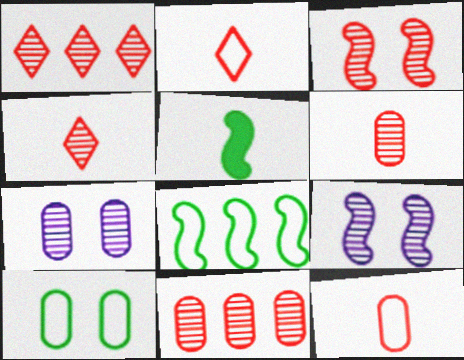[[1, 3, 6], 
[3, 4, 11]]